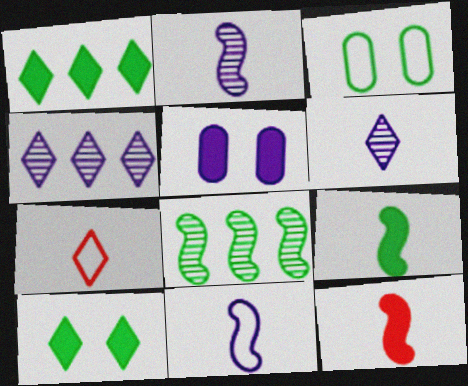[[1, 5, 12], 
[3, 4, 12], 
[4, 5, 11], 
[4, 7, 10], 
[5, 7, 8]]